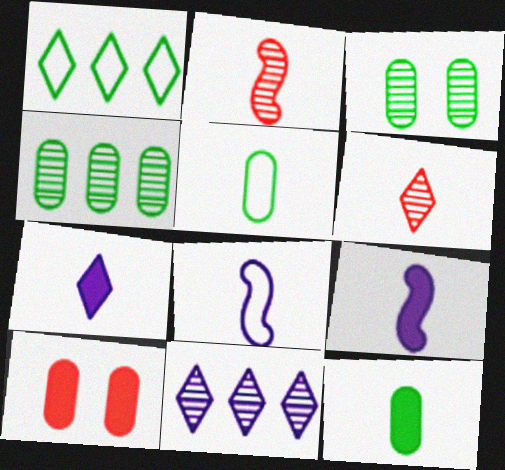[[2, 3, 11], 
[2, 5, 7], 
[5, 6, 9], 
[6, 8, 12]]